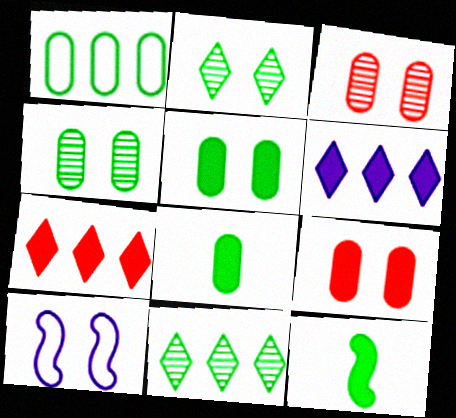[[1, 2, 12], 
[1, 4, 8], 
[2, 9, 10], 
[6, 9, 12]]